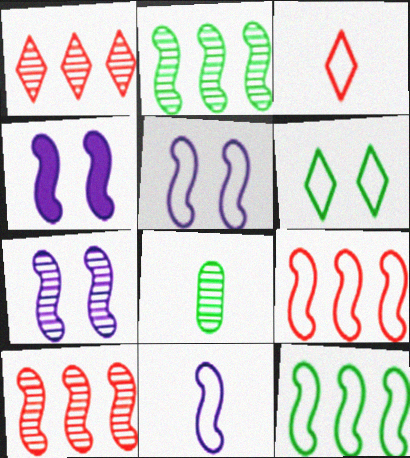[[1, 7, 8], 
[4, 5, 7]]